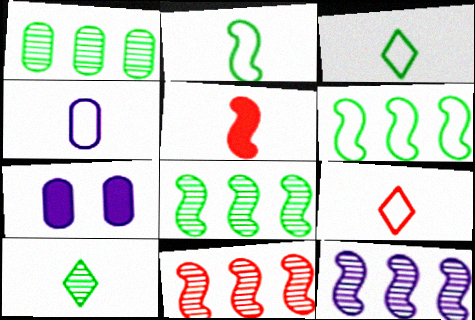[[2, 4, 9], 
[3, 7, 11], 
[4, 5, 10], 
[7, 8, 9], 
[8, 11, 12]]